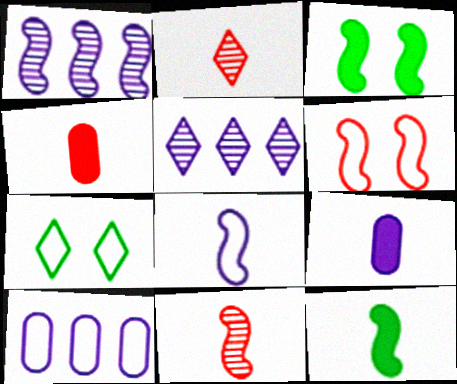[[1, 4, 7], 
[1, 6, 12], 
[2, 3, 10], 
[8, 11, 12]]